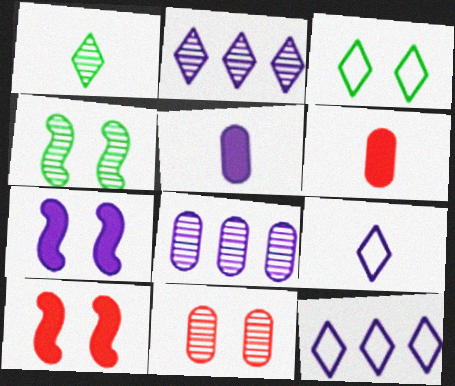[[3, 7, 11], 
[4, 6, 12], 
[7, 8, 9]]